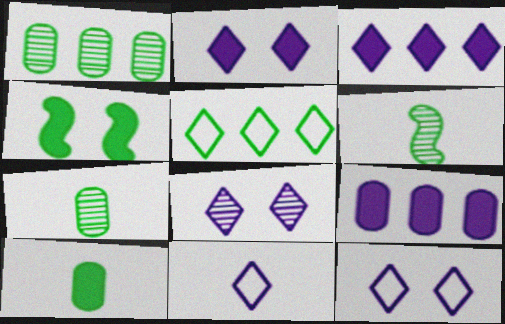[[2, 8, 12], 
[3, 8, 11], 
[4, 5, 7]]